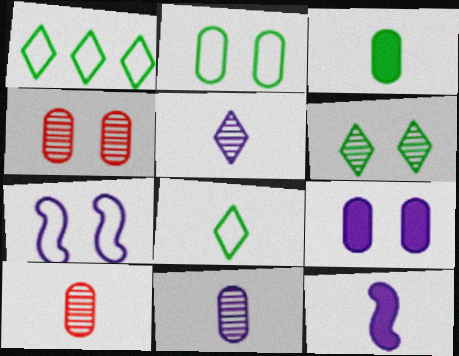[[1, 4, 12], 
[2, 4, 9], 
[8, 10, 12]]